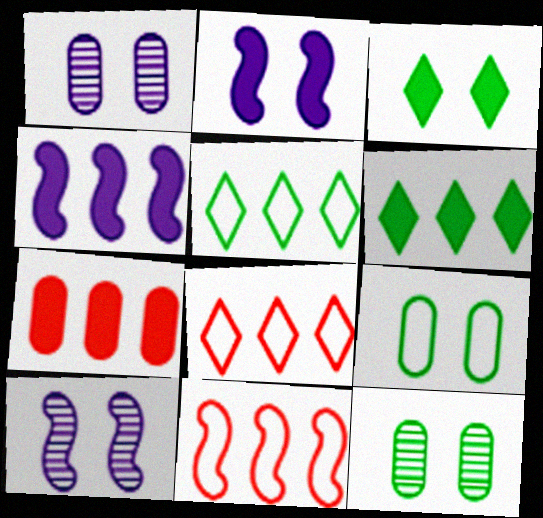[[4, 6, 7]]